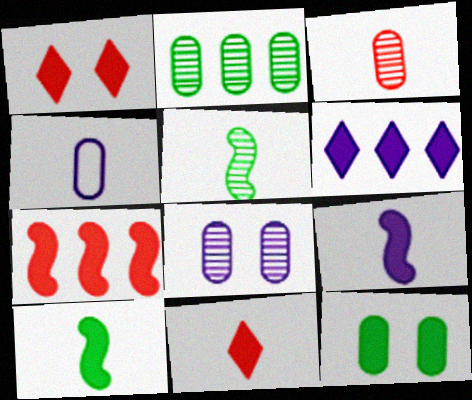[[2, 3, 8], 
[4, 5, 11]]